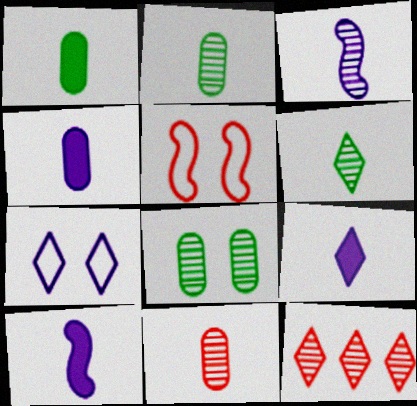[[3, 6, 11], 
[3, 8, 12], 
[4, 9, 10]]